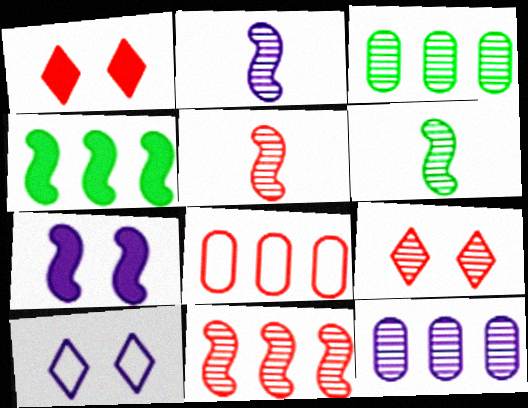[[1, 5, 8], 
[2, 3, 9], 
[2, 5, 6], 
[6, 9, 12]]